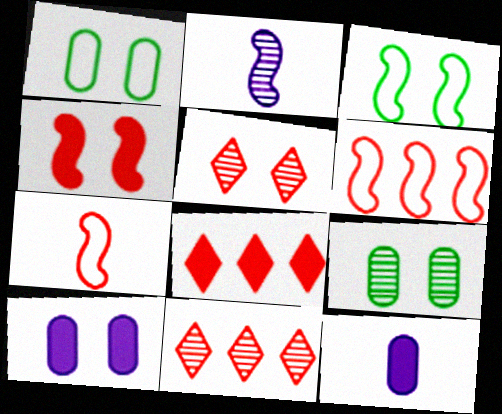[[1, 2, 8], 
[2, 9, 11], 
[3, 5, 10], 
[3, 11, 12]]